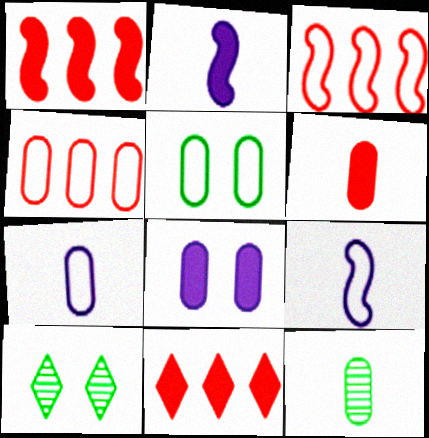[[1, 7, 10], 
[2, 4, 10], 
[4, 5, 7], 
[4, 8, 12], 
[6, 7, 12]]